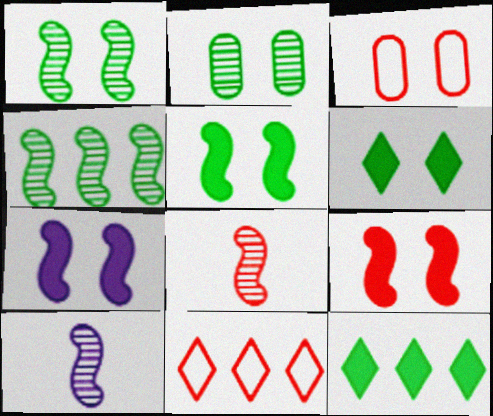[[3, 10, 12], 
[5, 7, 9]]